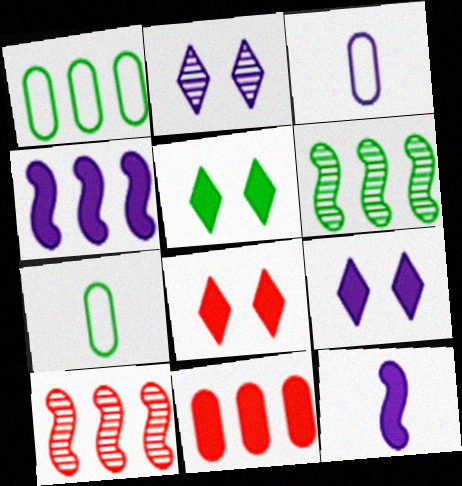[[2, 3, 4], 
[3, 5, 10], 
[3, 6, 8], 
[5, 6, 7], 
[5, 8, 9], 
[5, 11, 12], 
[7, 9, 10]]